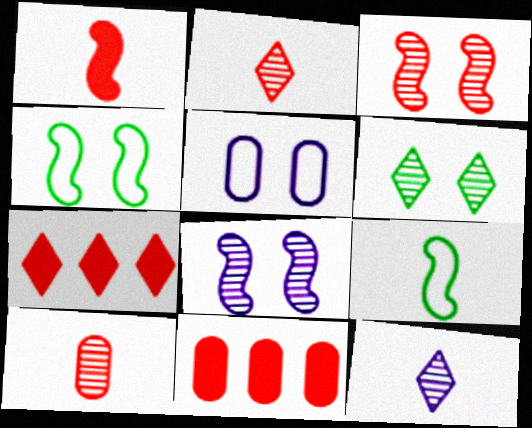[[4, 11, 12]]